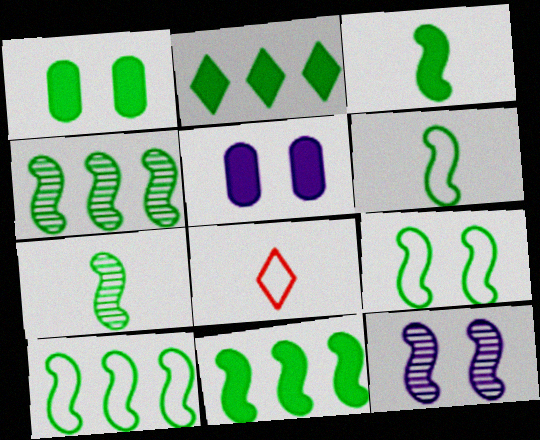[[1, 2, 3], 
[3, 4, 9], 
[3, 6, 7], 
[4, 5, 8], 
[4, 10, 11], 
[6, 9, 10], 
[7, 9, 11]]